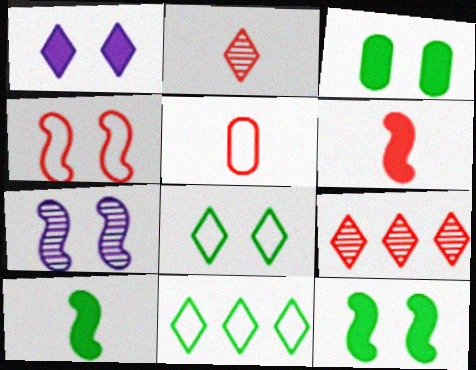[[1, 2, 11], 
[2, 5, 6], 
[4, 7, 12]]